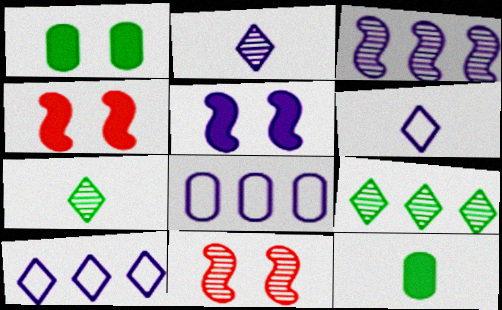[[2, 5, 8], 
[4, 7, 8], 
[10, 11, 12]]